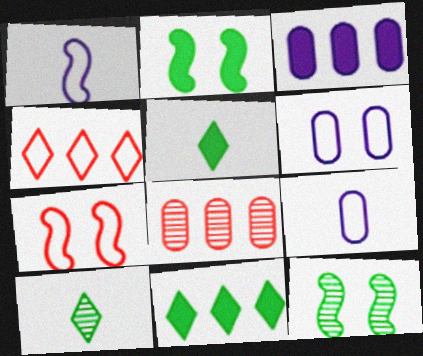[[3, 7, 10]]